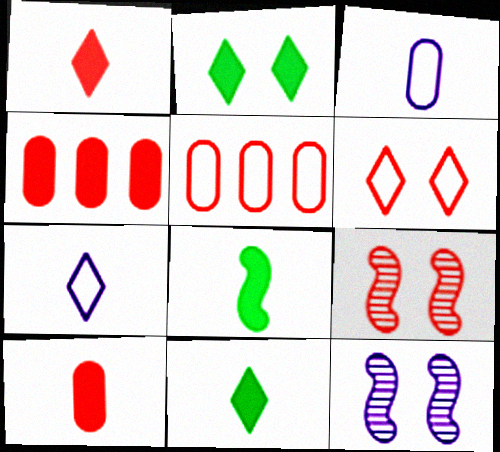[[1, 5, 9], 
[5, 11, 12]]